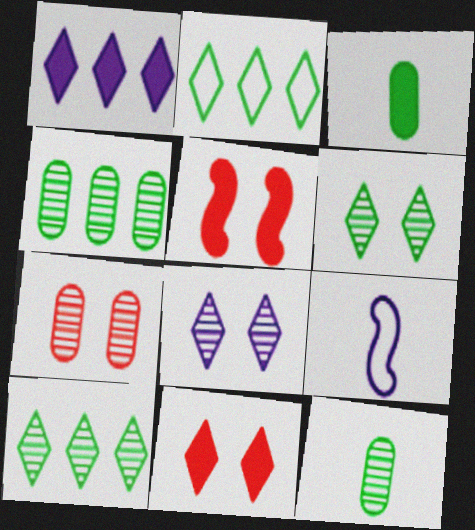[[1, 3, 5], 
[4, 9, 11]]